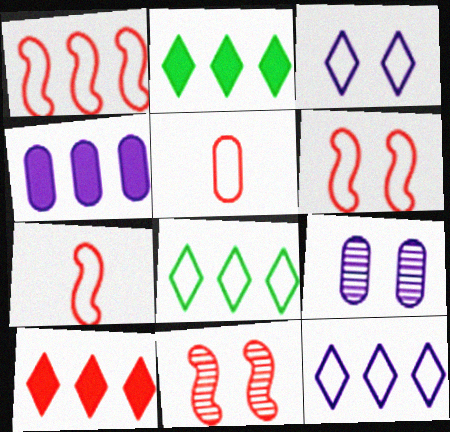[[1, 6, 7], 
[2, 7, 9], 
[5, 10, 11]]